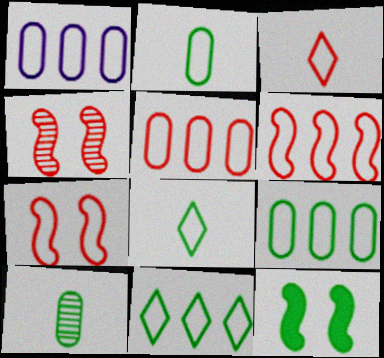[[1, 5, 9], 
[1, 6, 11], 
[1, 7, 8], 
[3, 5, 7], 
[10, 11, 12]]